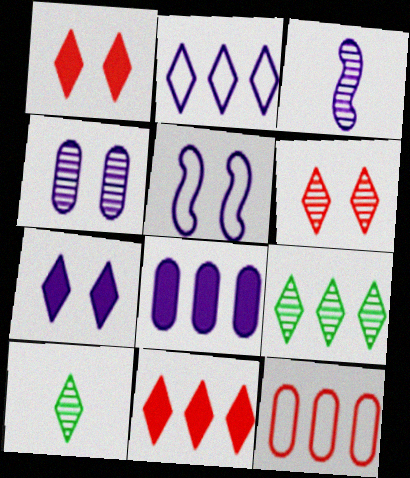[[1, 2, 10], 
[2, 9, 11], 
[4, 5, 7]]